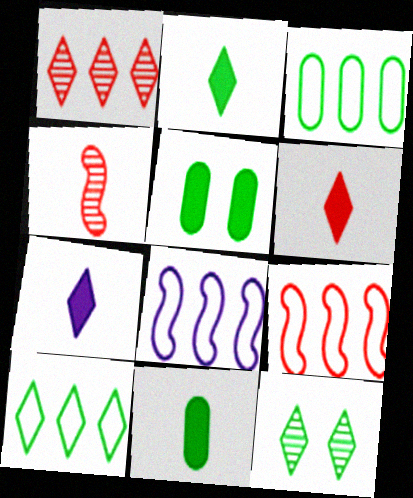[[2, 6, 7], 
[2, 10, 12]]